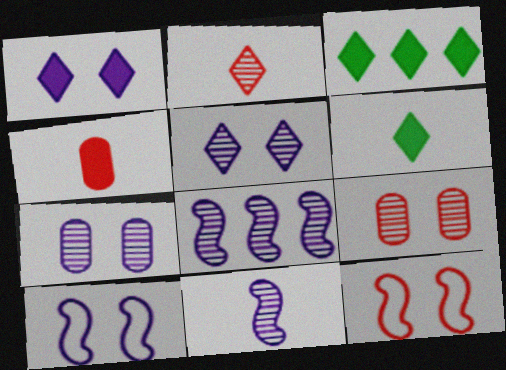[[1, 7, 10]]